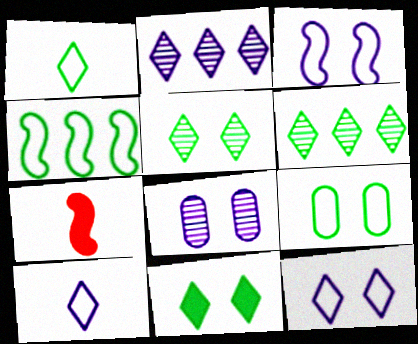[[1, 4, 9], 
[1, 6, 11], 
[2, 7, 9]]